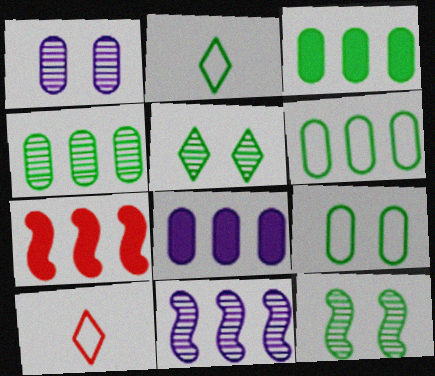[[1, 2, 7], 
[2, 3, 12], 
[3, 4, 6], 
[8, 10, 12]]